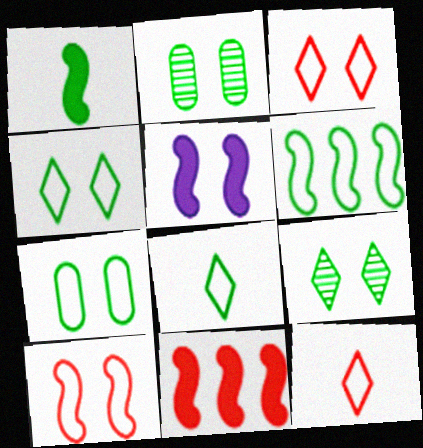[[1, 5, 11], 
[2, 3, 5], 
[6, 7, 8]]